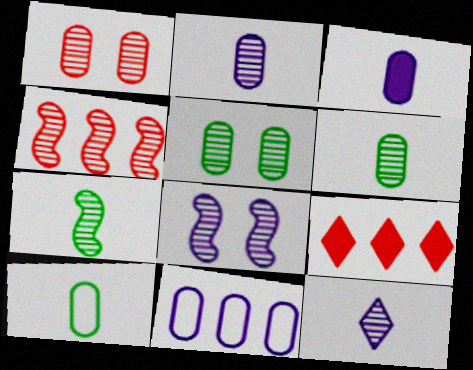[[4, 5, 12], 
[4, 7, 8], 
[8, 9, 10]]